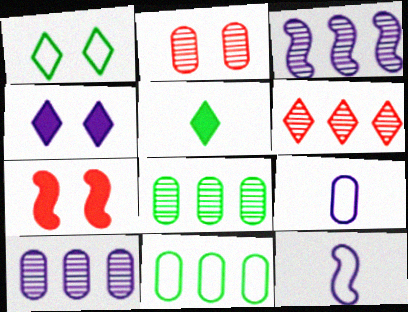[[3, 4, 9], 
[3, 6, 8], 
[4, 10, 12]]